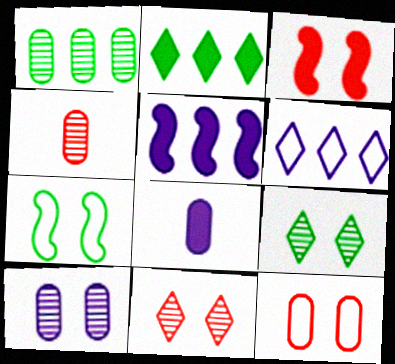[[1, 4, 10], 
[1, 8, 12], 
[2, 3, 8], 
[3, 11, 12]]